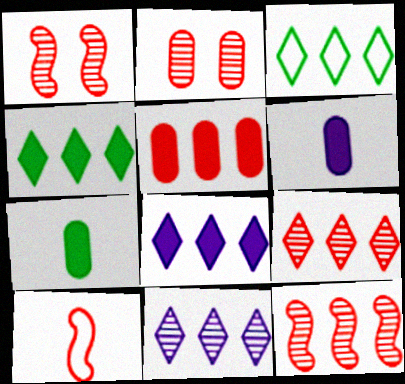[[1, 3, 6], 
[3, 8, 9]]